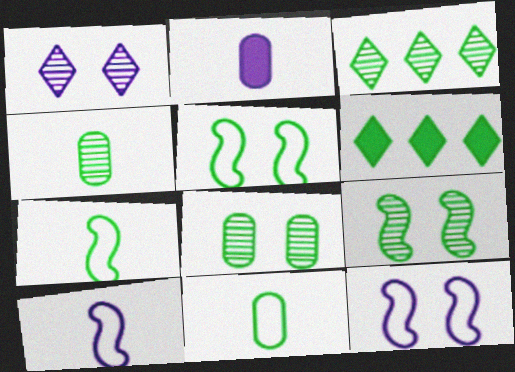[[3, 4, 9], 
[4, 5, 6], 
[6, 7, 8], 
[6, 9, 11]]